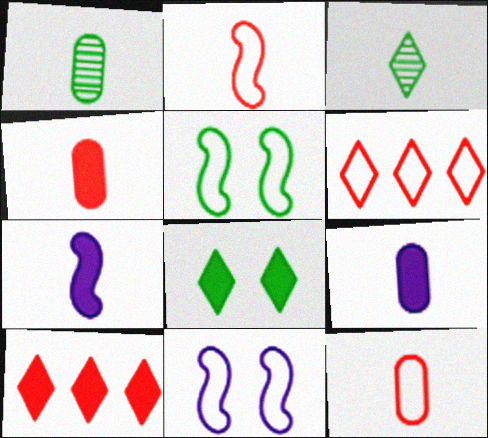[[1, 9, 12], 
[1, 10, 11], 
[2, 3, 9], 
[3, 7, 12]]